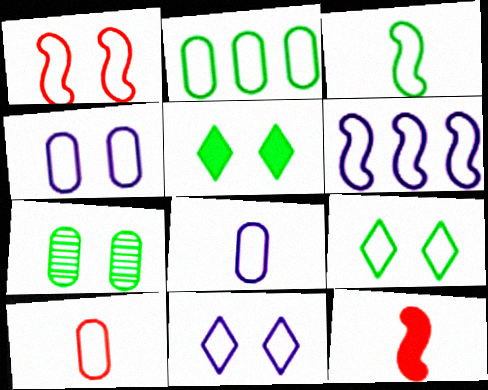[[1, 3, 6], 
[1, 4, 9], 
[2, 3, 9], 
[2, 4, 10], 
[6, 8, 11], 
[6, 9, 10]]